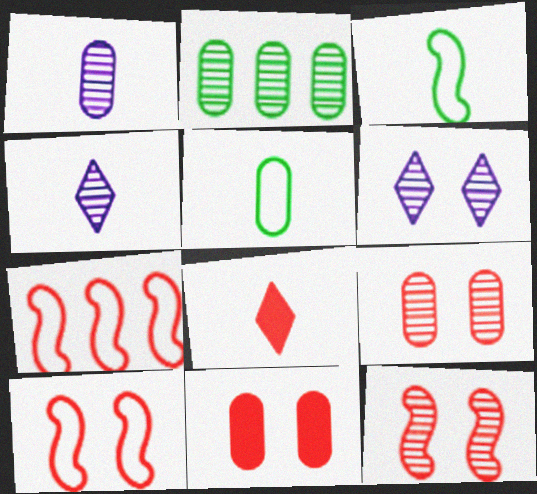[[1, 2, 9], 
[1, 3, 8], 
[2, 4, 12], 
[7, 8, 9]]